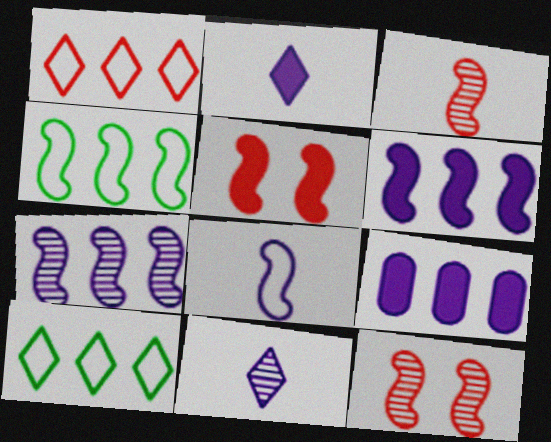[]